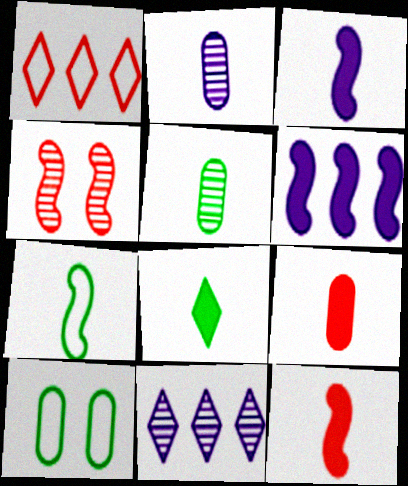[[1, 4, 9], 
[3, 8, 9], 
[4, 5, 11], 
[4, 6, 7], 
[5, 7, 8], 
[10, 11, 12]]